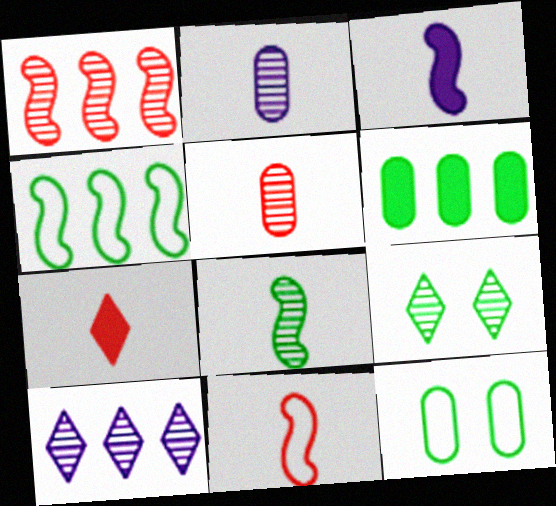[[1, 2, 9], 
[3, 8, 11], 
[5, 7, 11]]